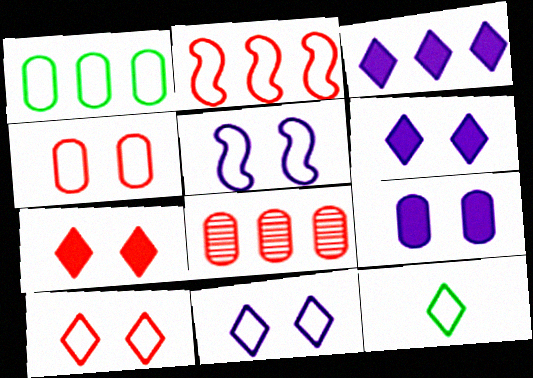[]